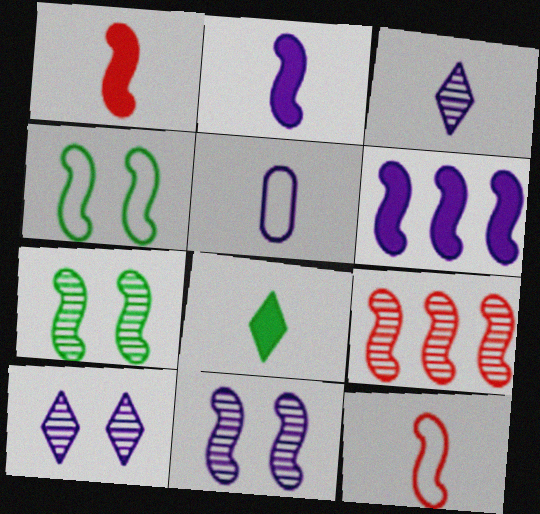[[2, 3, 5], 
[2, 4, 9], 
[5, 6, 10], 
[6, 7, 12]]